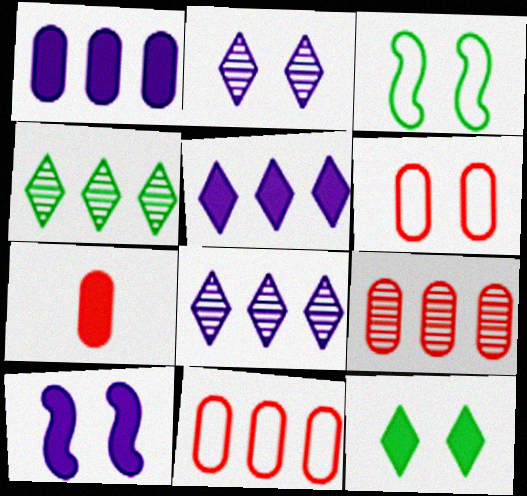[[3, 7, 8], 
[6, 7, 9]]